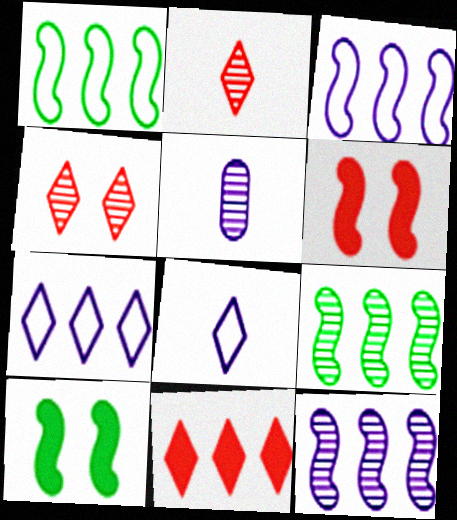[[4, 5, 9]]